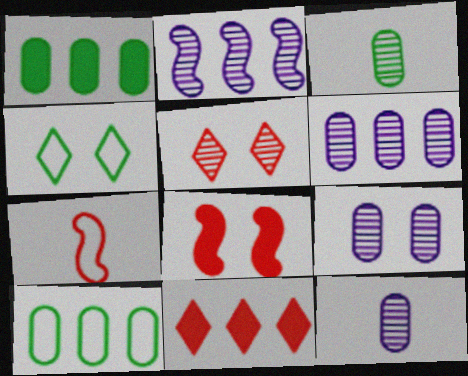[[2, 3, 5], 
[2, 10, 11], 
[4, 8, 9], 
[6, 9, 12]]